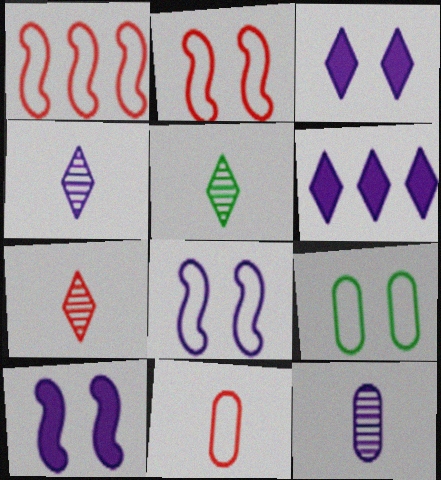[[4, 5, 7], 
[6, 8, 12]]